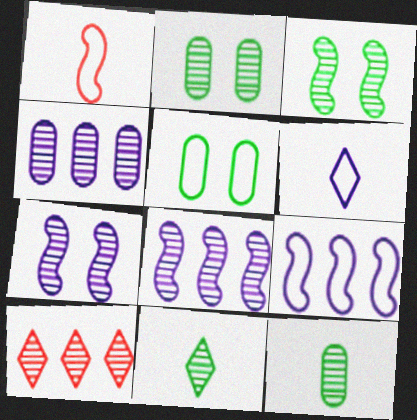[[7, 10, 12]]